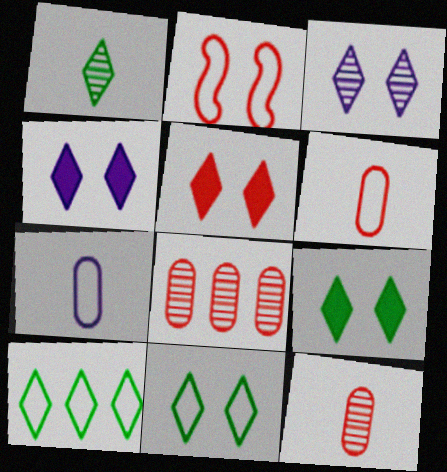[[1, 9, 10], 
[2, 7, 10], 
[3, 5, 11], 
[4, 5, 9]]